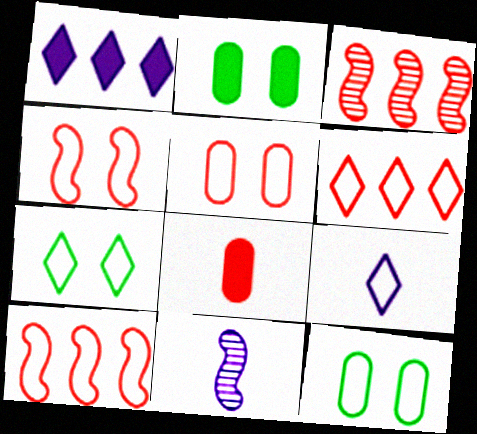[[2, 3, 9], 
[2, 6, 11], 
[6, 7, 9], 
[9, 10, 12]]